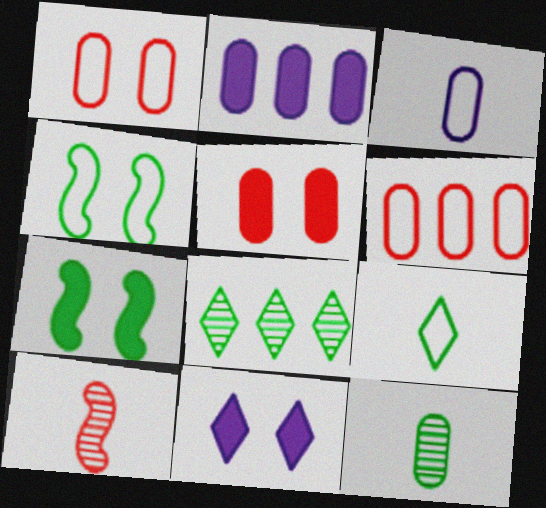[[1, 2, 12], 
[5, 7, 11]]